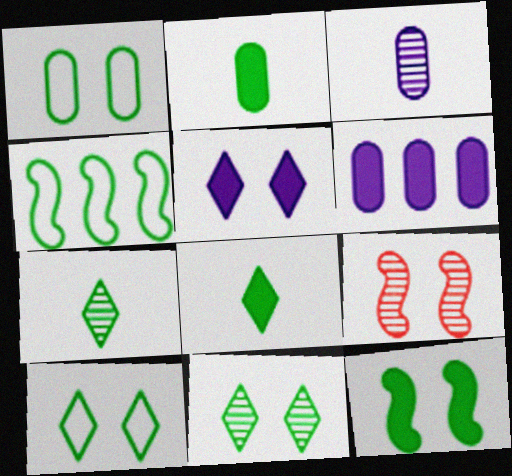[[1, 5, 9], 
[1, 11, 12], 
[2, 4, 11]]